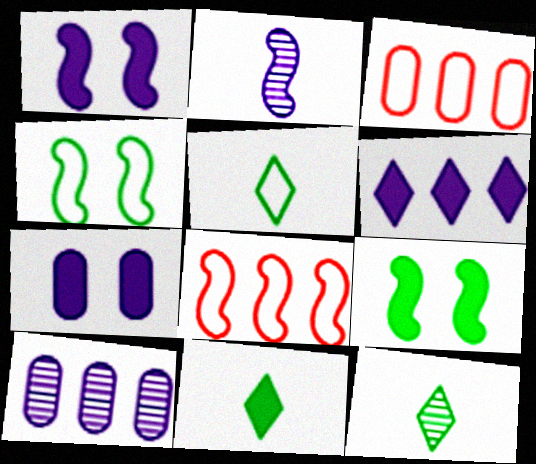[[1, 3, 12], 
[2, 8, 9], 
[5, 11, 12], 
[7, 8, 12]]